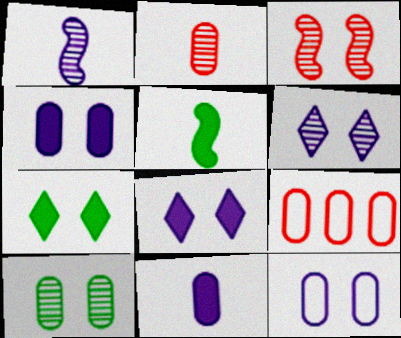[[1, 7, 9], 
[3, 6, 10], 
[3, 7, 12], 
[5, 6, 9], 
[9, 10, 11]]